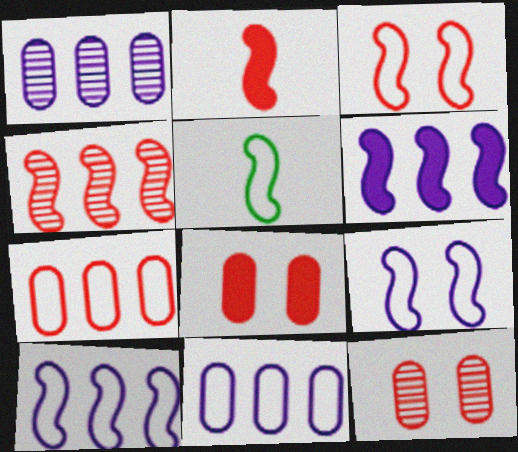[[2, 3, 4], 
[3, 5, 10]]